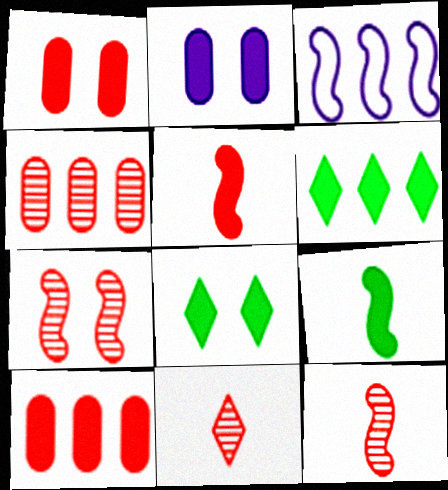[[2, 5, 6], 
[3, 4, 6], 
[3, 7, 9], 
[4, 7, 11]]